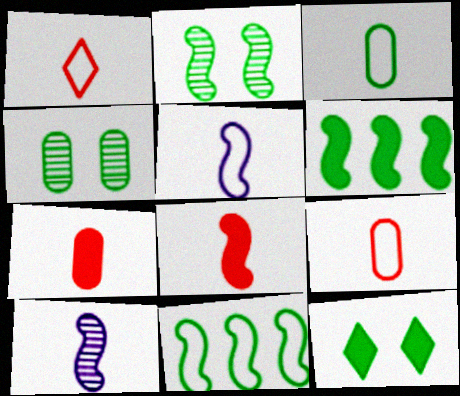[[1, 3, 5]]